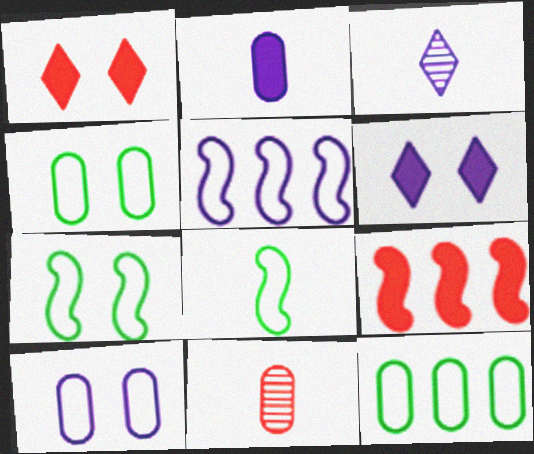[[3, 4, 9]]